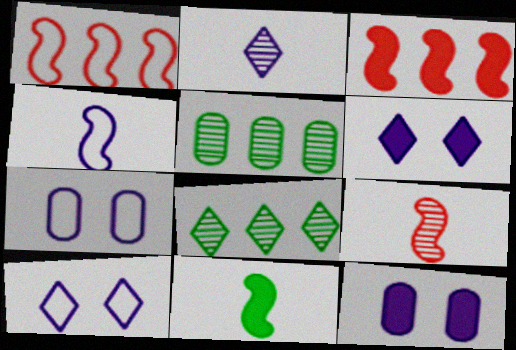[[4, 9, 11]]